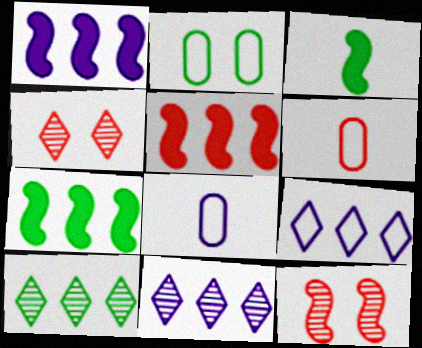[[1, 5, 7], 
[2, 3, 10], 
[4, 5, 6], 
[4, 7, 8]]